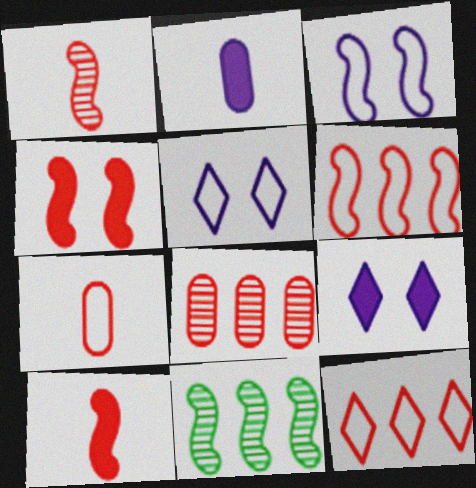[[1, 4, 6], 
[3, 10, 11], 
[7, 9, 11]]